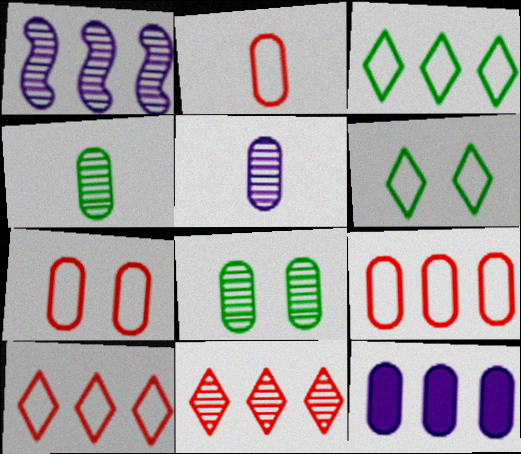[[2, 7, 9], 
[2, 8, 12], 
[4, 7, 12]]